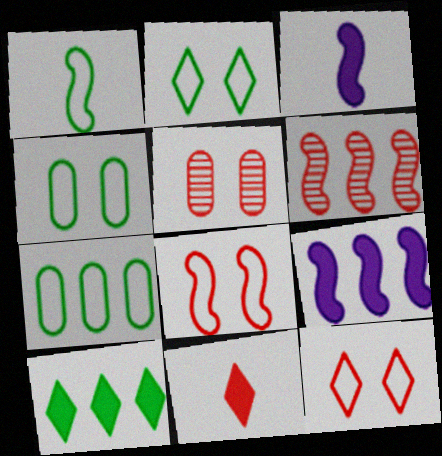[[1, 2, 7]]